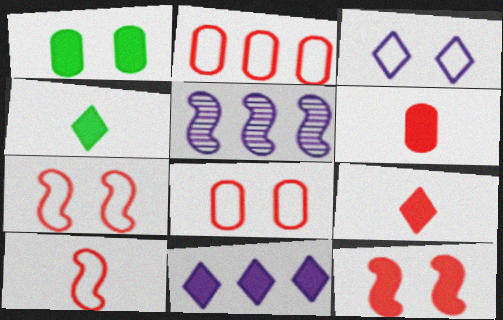[[4, 5, 8]]